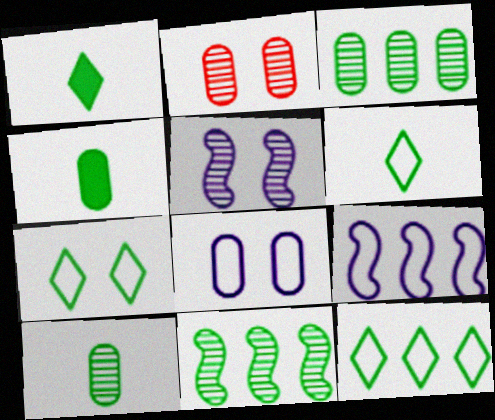[[1, 2, 9], 
[4, 7, 11], 
[6, 7, 12]]